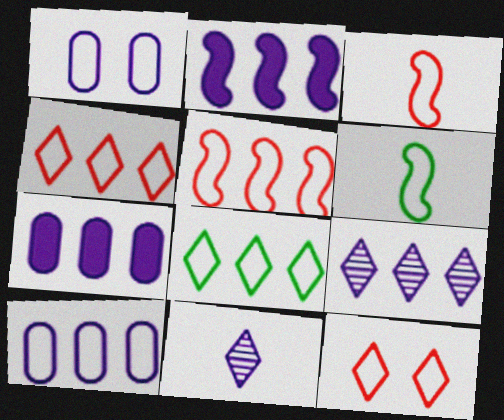[[1, 2, 11], 
[1, 3, 8], 
[1, 4, 6], 
[2, 9, 10], 
[5, 8, 10], 
[6, 10, 12]]